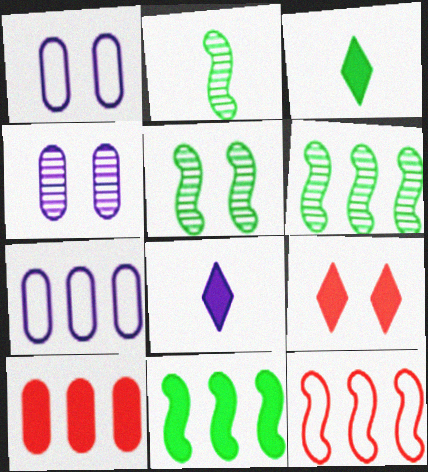[[1, 5, 9], 
[2, 5, 6], 
[2, 7, 9], 
[3, 4, 12]]